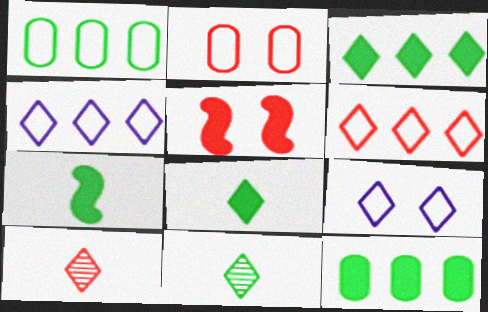[[3, 9, 10]]